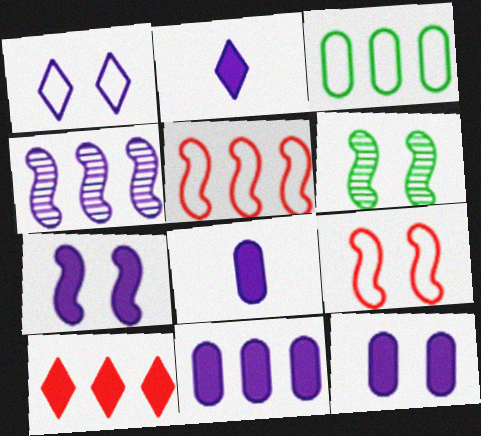[[1, 4, 8], 
[2, 7, 11], 
[3, 4, 10], 
[6, 7, 9], 
[8, 11, 12]]